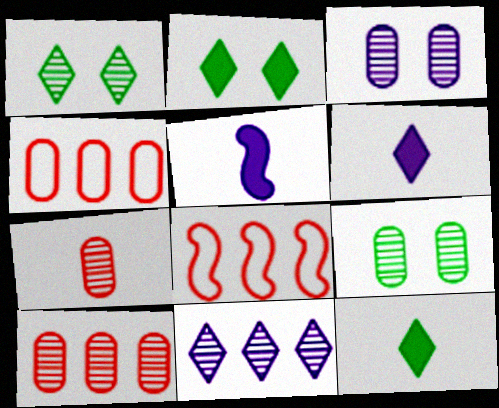[[1, 4, 5], 
[3, 8, 12], 
[6, 8, 9]]